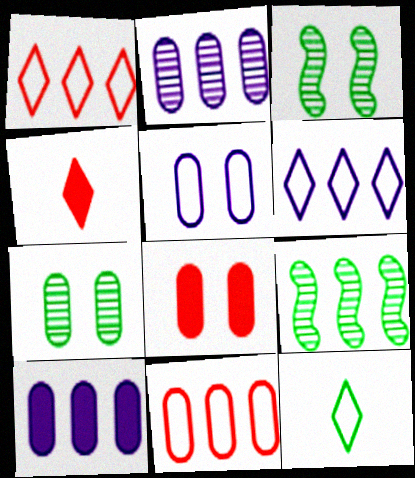[[1, 9, 10], 
[4, 5, 9], 
[5, 7, 8]]